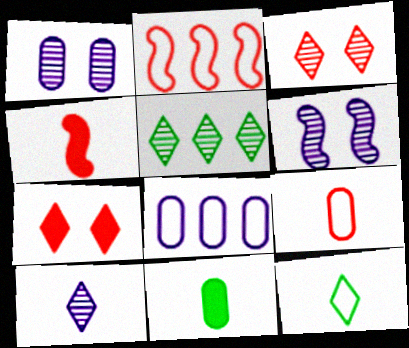[[3, 5, 10]]